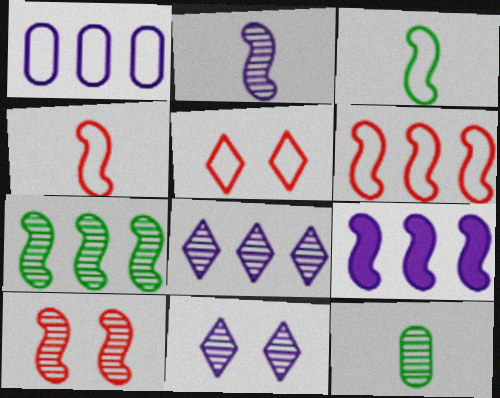[[1, 3, 5], 
[1, 8, 9], 
[2, 7, 10], 
[3, 9, 10], 
[5, 9, 12], 
[6, 7, 9], 
[8, 10, 12]]